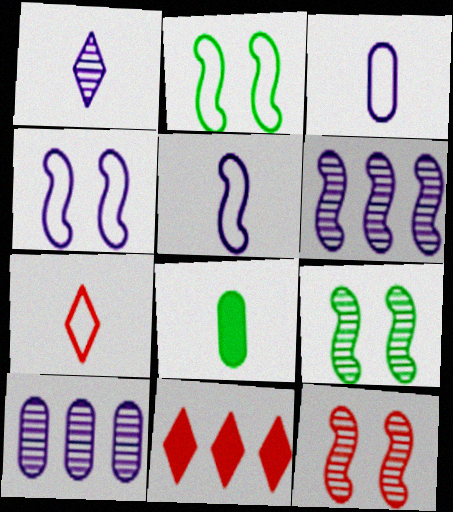[[3, 9, 11]]